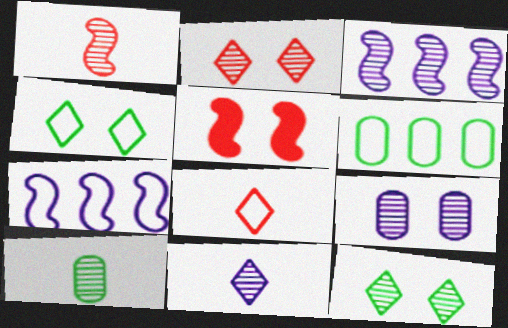[[1, 10, 11], 
[2, 3, 10], 
[3, 9, 11], 
[4, 5, 9], 
[5, 6, 11]]